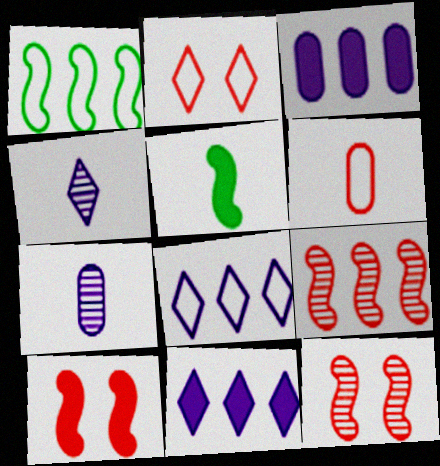[[4, 5, 6]]